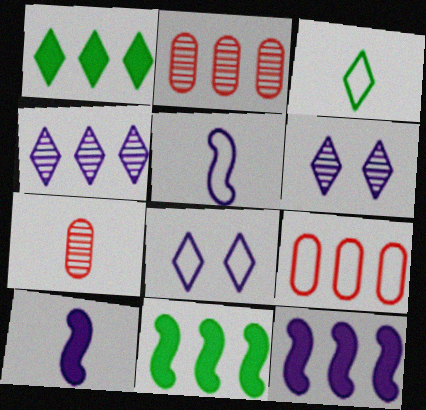[[3, 7, 10], 
[4, 9, 11], 
[7, 8, 11]]